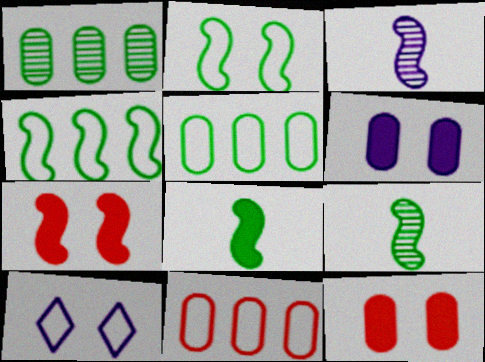[[3, 4, 7]]